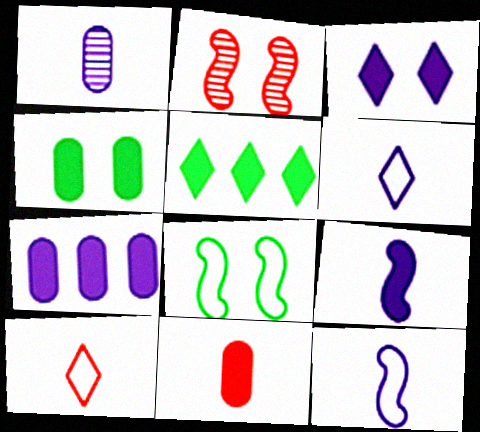[[1, 6, 9], 
[3, 7, 9], 
[4, 7, 11]]